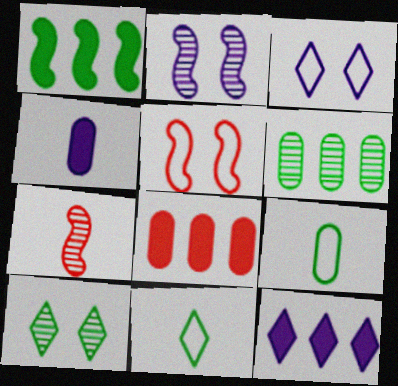[[1, 8, 12], 
[1, 9, 10], 
[2, 8, 11], 
[4, 7, 11]]